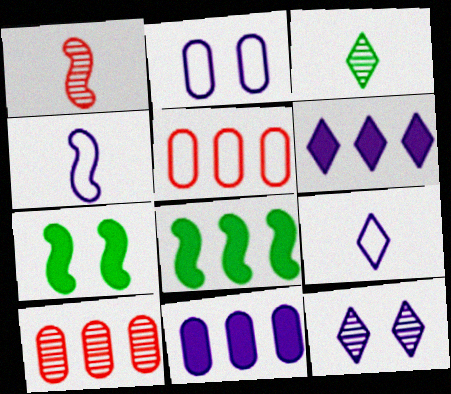[[4, 11, 12], 
[6, 9, 12], 
[7, 9, 10]]